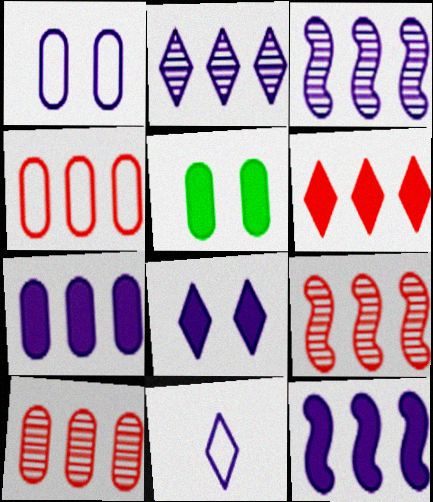[[2, 8, 11], 
[4, 6, 9], 
[5, 9, 11]]